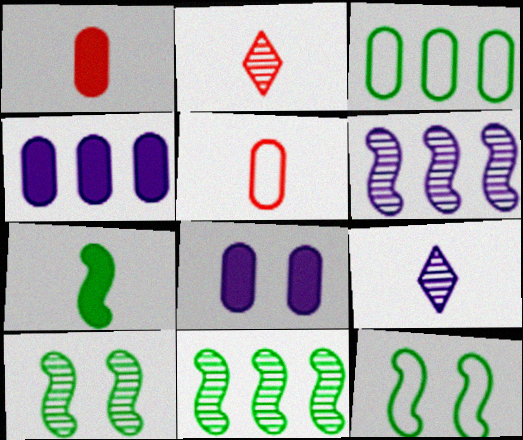[[2, 4, 12], 
[5, 7, 9], 
[7, 11, 12]]